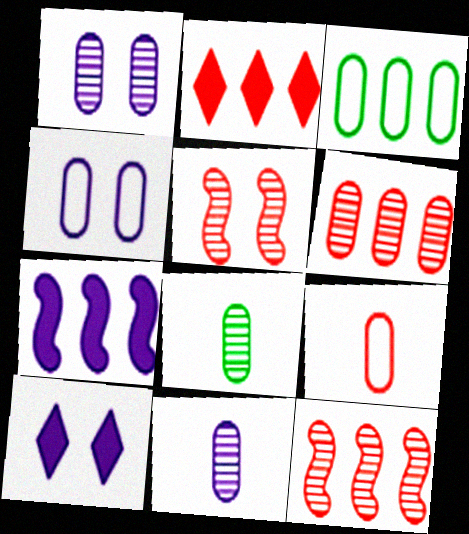[[1, 6, 8], 
[2, 5, 9], 
[3, 4, 9]]